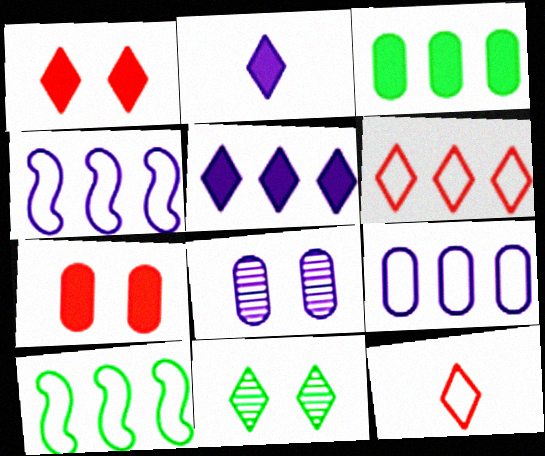[[2, 4, 8], 
[2, 6, 11], 
[5, 11, 12], 
[6, 9, 10]]